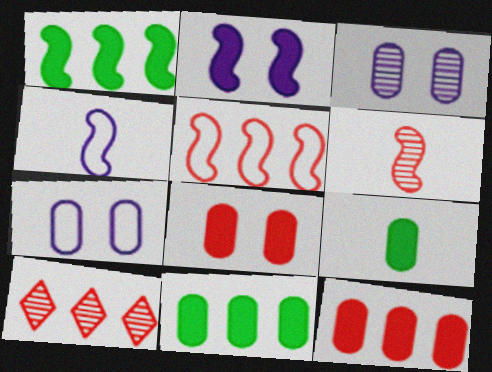[[5, 10, 12]]